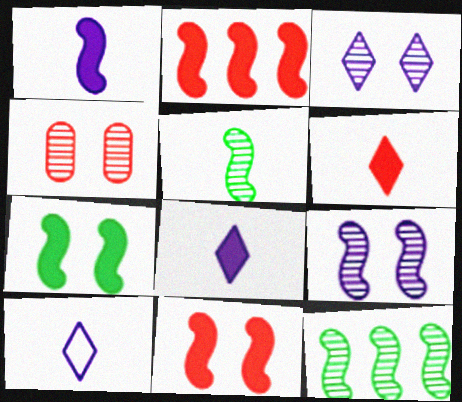[[1, 2, 7]]